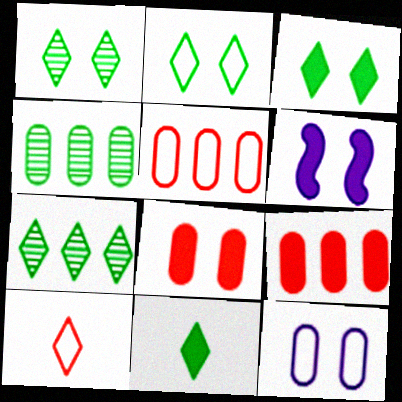[[1, 2, 3], 
[2, 7, 11], 
[3, 6, 8], 
[4, 6, 10], 
[6, 9, 11]]